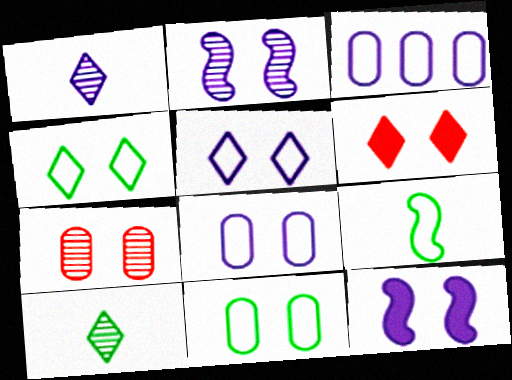[[1, 3, 12], 
[2, 6, 11], 
[4, 7, 12]]